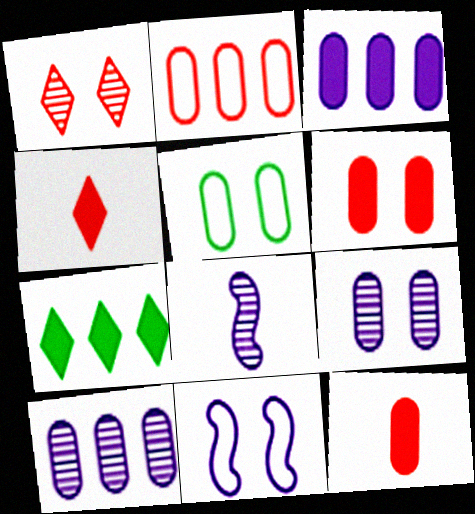[[5, 6, 9], 
[5, 10, 12]]